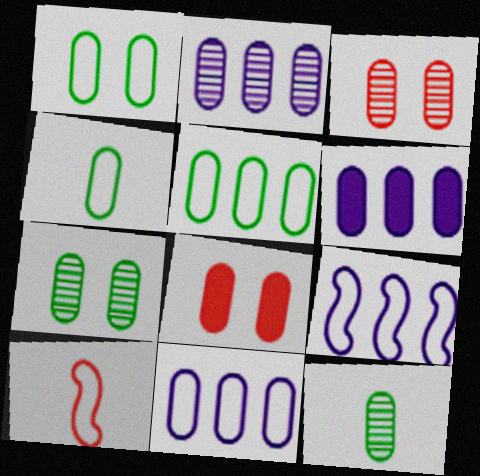[[1, 4, 5], 
[2, 3, 12], 
[2, 4, 8], 
[2, 6, 11], 
[3, 4, 6], 
[8, 11, 12]]